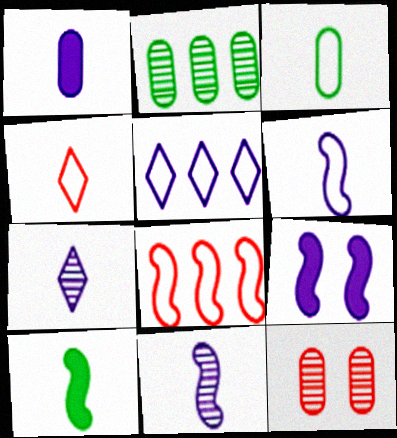[[1, 6, 7], 
[2, 4, 9], 
[3, 4, 6], 
[5, 10, 12]]